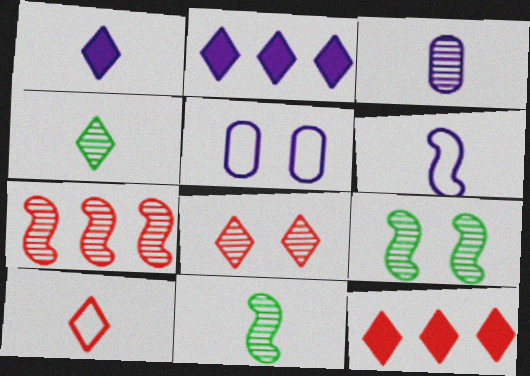[[1, 3, 6], 
[1, 4, 10], 
[5, 11, 12], 
[8, 10, 12]]